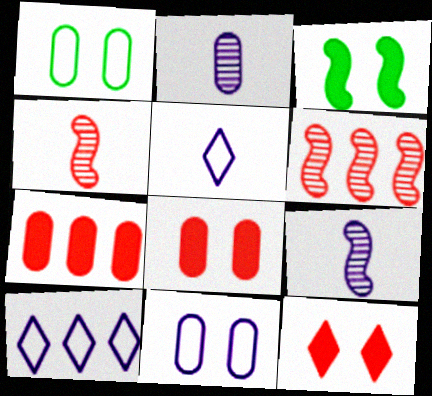[[1, 2, 7]]